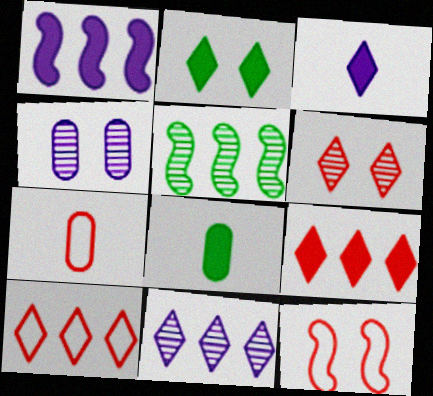[[2, 3, 9], 
[2, 4, 12], 
[7, 10, 12], 
[8, 11, 12]]